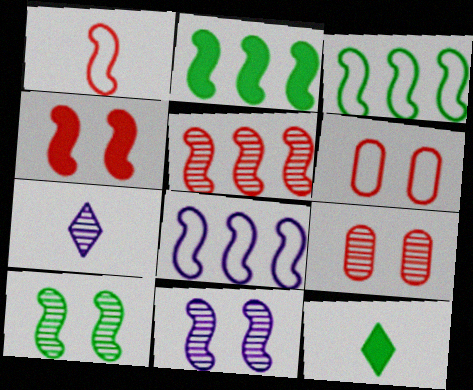[[1, 2, 11], 
[1, 4, 5], 
[2, 5, 8], 
[2, 6, 7], 
[8, 9, 12]]